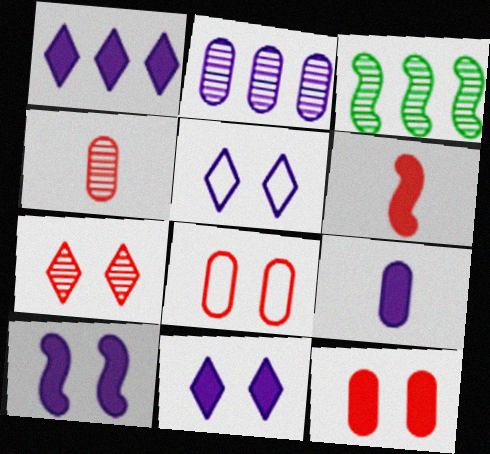[[1, 9, 10]]